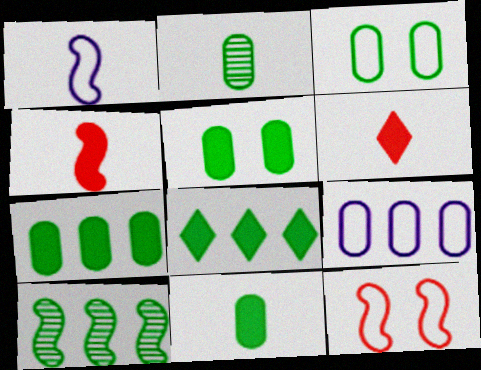[[1, 2, 6], 
[2, 3, 7], 
[5, 7, 11]]